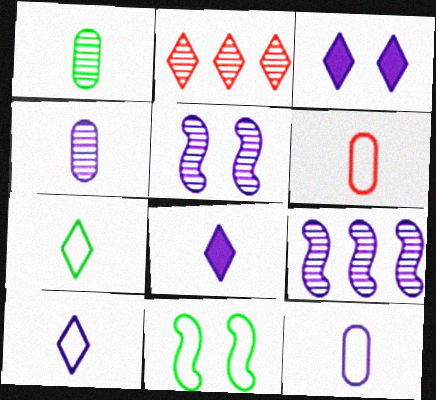[[1, 2, 5], 
[2, 3, 7], 
[3, 9, 12]]